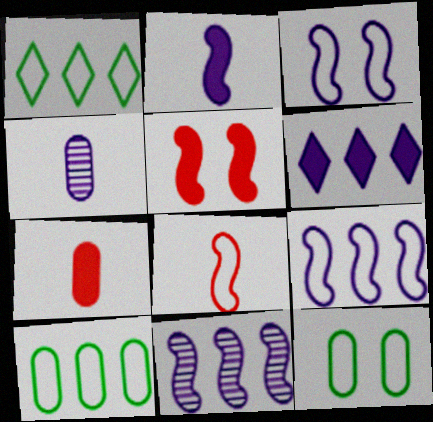[[1, 4, 5], 
[2, 3, 11], 
[3, 4, 6]]